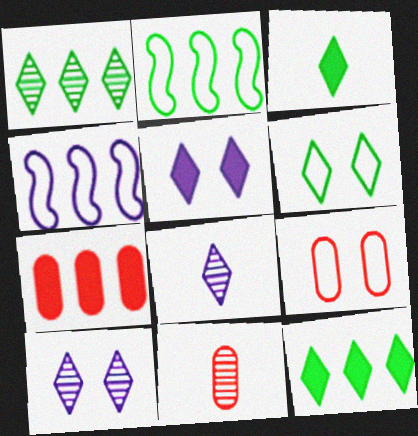[[1, 3, 6], 
[1, 4, 7], 
[2, 5, 11], 
[7, 9, 11]]